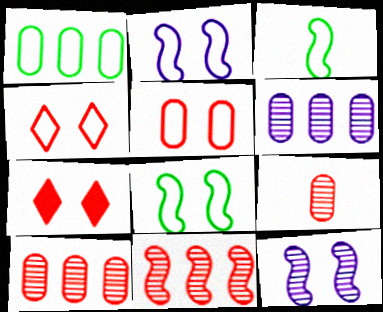[[3, 6, 7]]